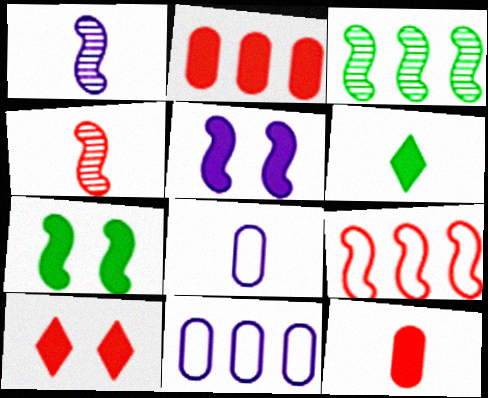[[1, 7, 9], 
[2, 5, 6], 
[3, 8, 10], 
[4, 6, 8]]